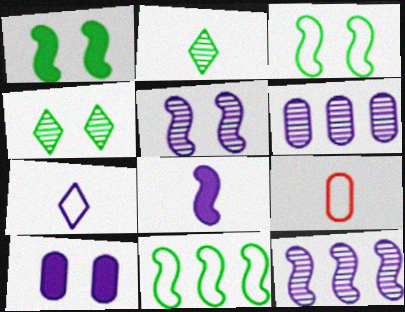[[2, 8, 9], 
[7, 10, 12]]